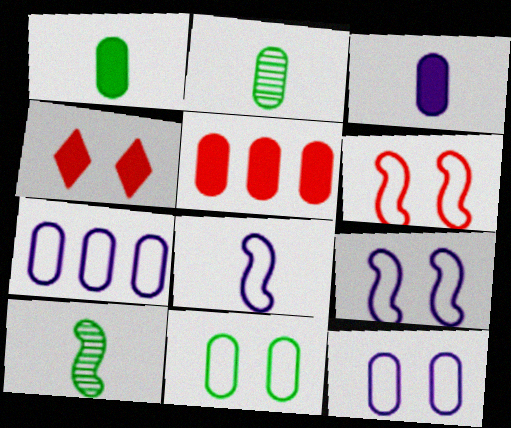[[2, 5, 12], 
[4, 7, 10]]